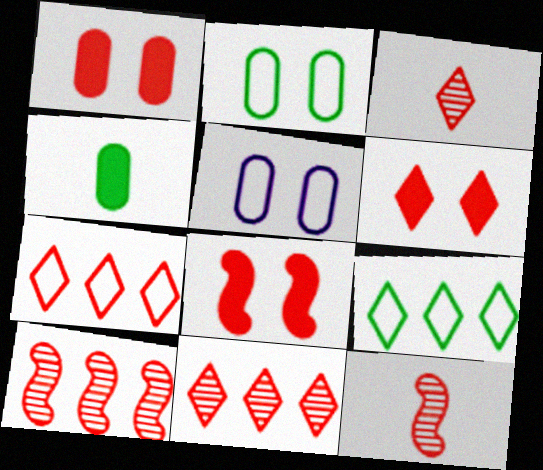[[1, 6, 8], 
[1, 7, 12], 
[3, 6, 7]]